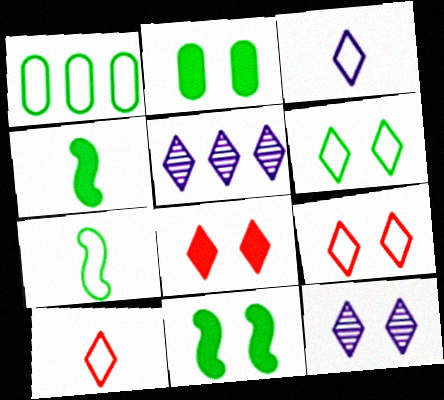[[1, 6, 7], 
[6, 8, 12]]